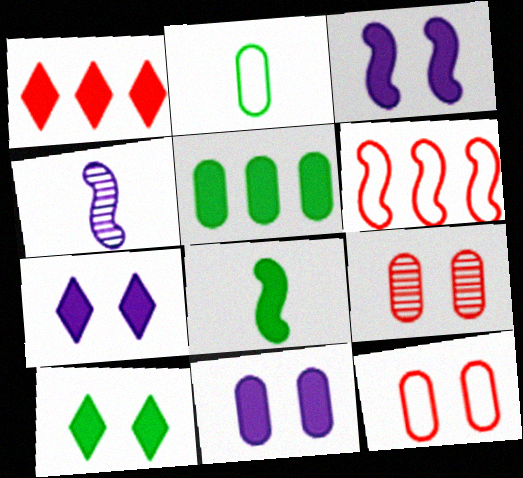[[1, 8, 11], 
[3, 7, 11], 
[5, 8, 10]]